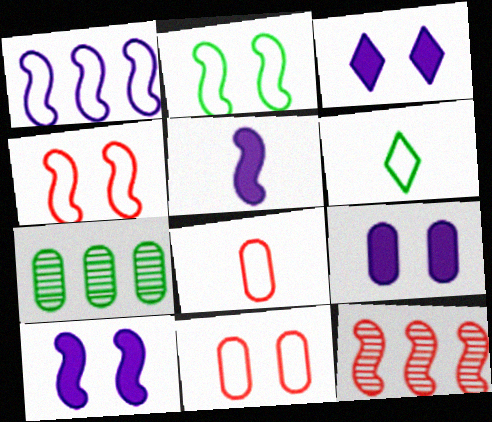[[1, 6, 11], 
[2, 5, 12], 
[3, 9, 10], 
[6, 9, 12], 
[7, 8, 9]]